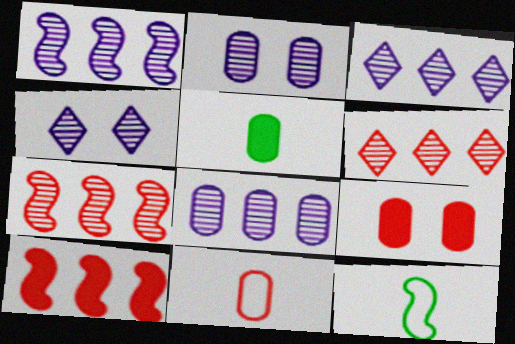[[1, 3, 8], 
[3, 9, 12]]